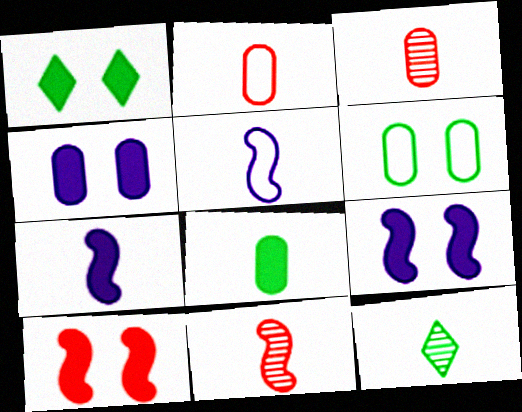[[1, 4, 10], 
[2, 7, 12]]